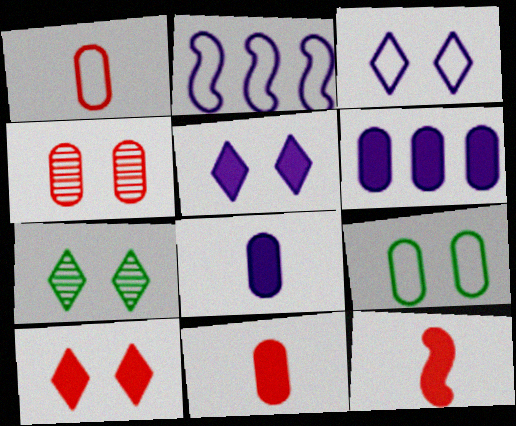[[2, 7, 11], 
[3, 7, 10]]